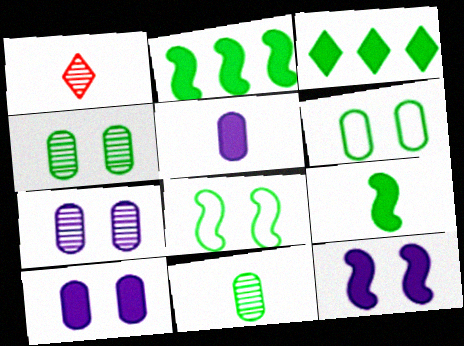[[3, 8, 11]]